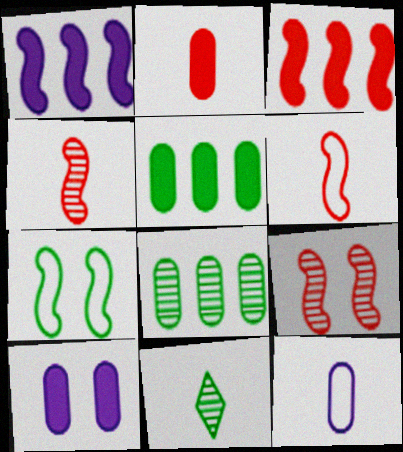[[1, 4, 7], 
[2, 5, 10], 
[3, 6, 9], 
[5, 7, 11]]